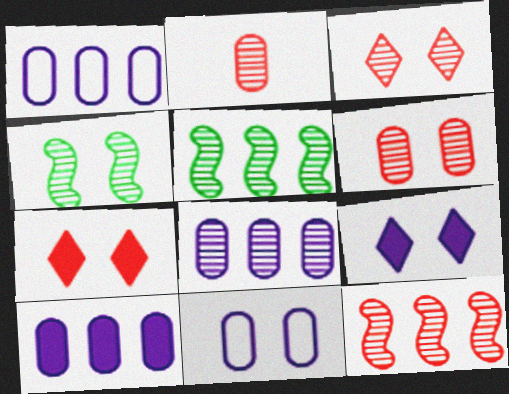[[1, 8, 10], 
[2, 3, 12], 
[4, 7, 11]]